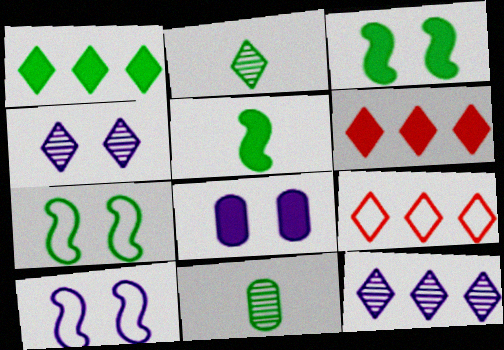[[1, 7, 11], 
[1, 9, 12], 
[4, 8, 10], 
[5, 6, 8], 
[6, 10, 11]]